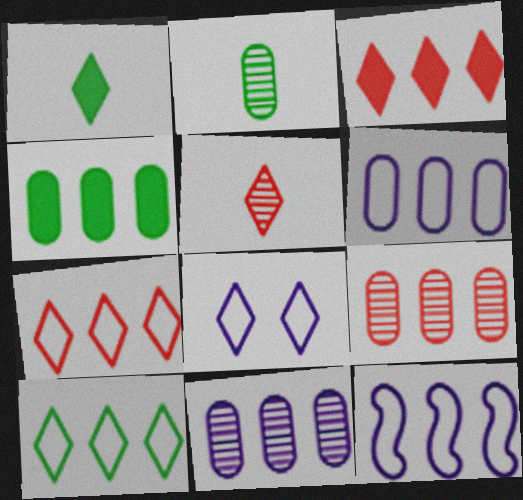[[4, 6, 9]]